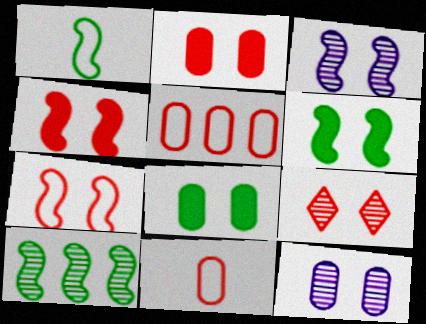[[1, 6, 10], 
[2, 7, 9], 
[3, 6, 7]]